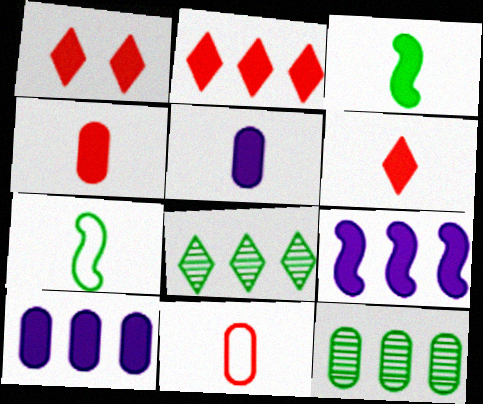[[1, 2, 6], 
[1, 3, 10], 
[3, 5, 6]]